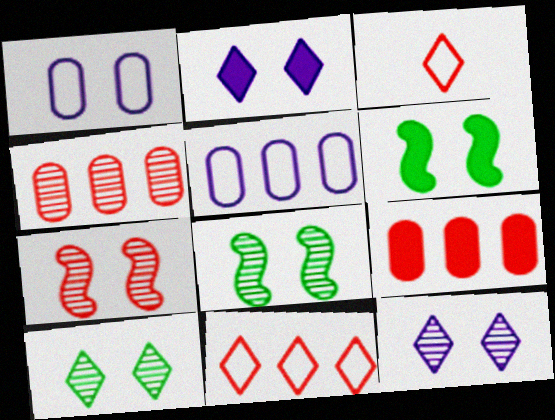[[3, 7, 9]]